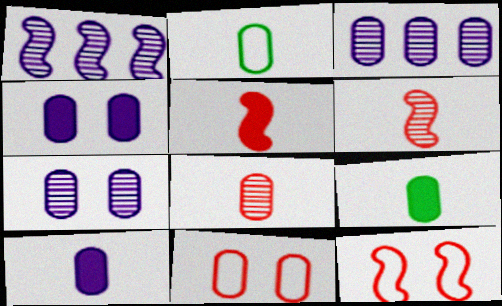[[2, 8, 10], 
[3, 9, 11]]